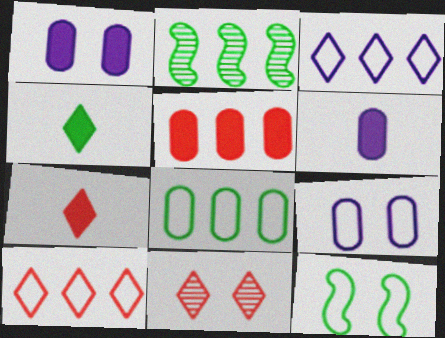[[1, 11, 12], 
[2, 3, 5], 
[2, 7, 9], 
[3, 4, 11], 
[7, 10, 11]]